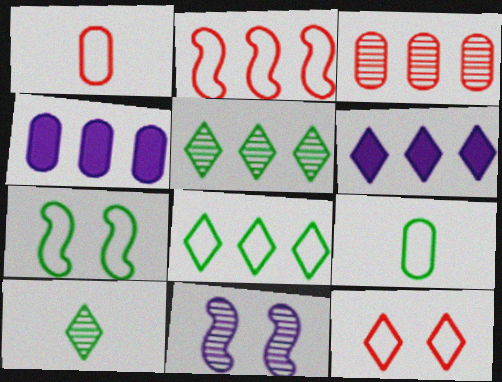[[1, 2, 12], 
[2, 4, 5], 
[3, 10, 11], 
[6, 10, 12], 
[7, 8, 9]]